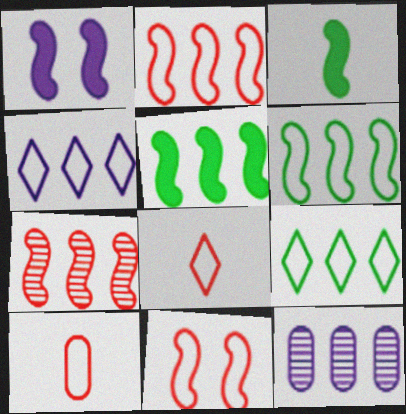[]